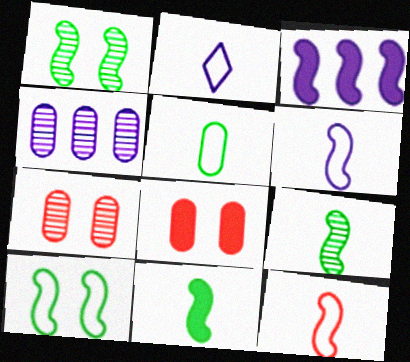[[1, 3, 12], 
[2, 5, 12], 
[4, 5, 8]]